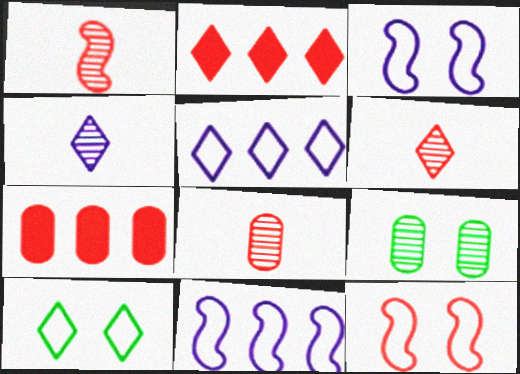[[1, 6, 8], 
[2, 4, 10], 
[2, 8, 12], 
[6, 7, 12]]